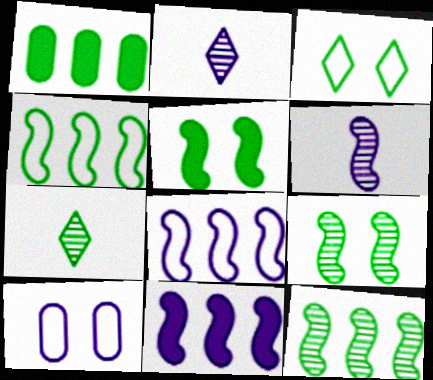[[2, 10, 11]]